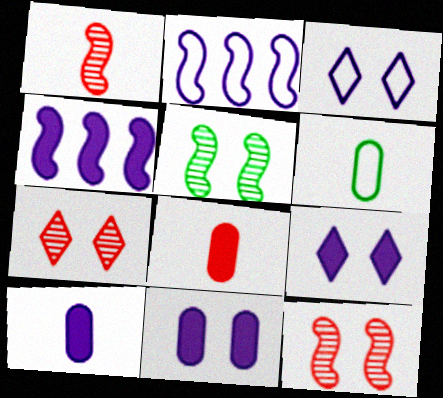[[4, 6, 7], 
[4, 9, 10]]